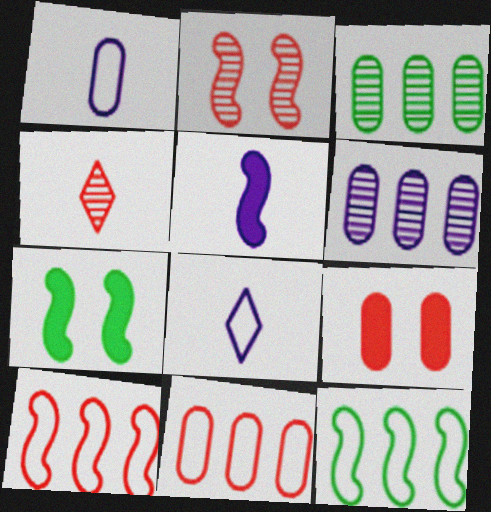[[1, 3, 9], 
[2, 5, 12], 
[4, 9, 10]]